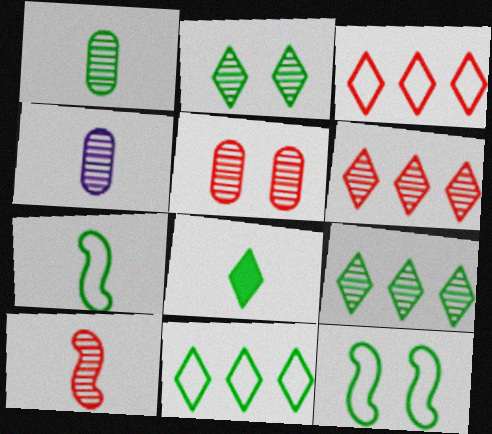[[1, 7, 8], 
[2, 8, 11], 
[5, 6, 10]]